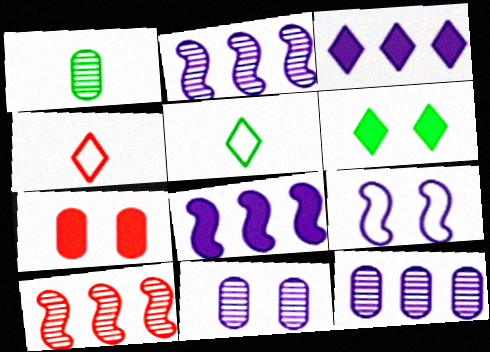[[2, 5, 7], 
[4, 7, 10]]